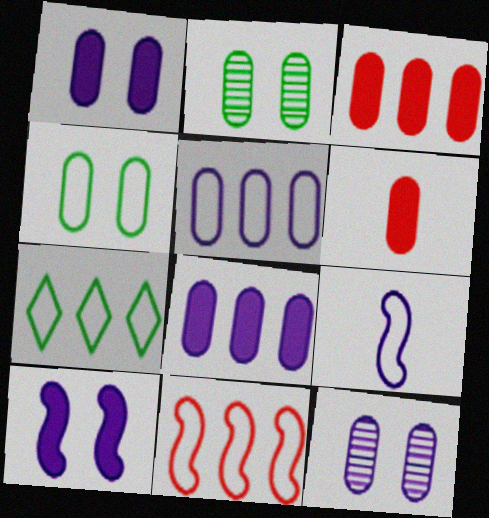[[2, 5, 6], 
[5, 7, 11]]